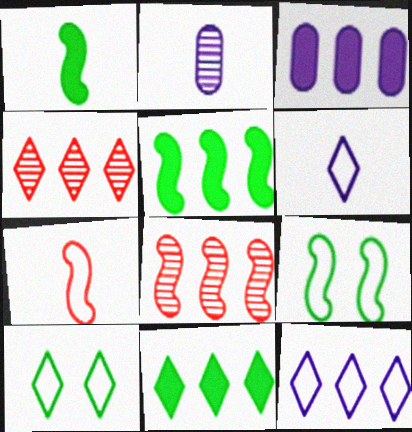[[4, 11, 12]]